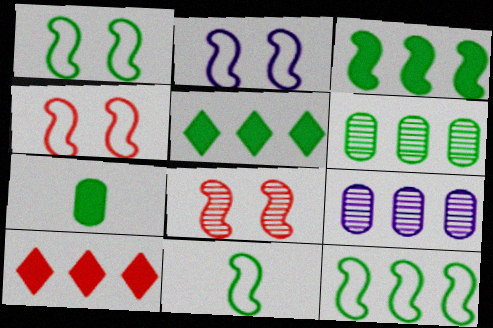[[1, 2, 4], 
[1, 11, 12], 
[5, 6, 12], 
[9, 10, 12]]